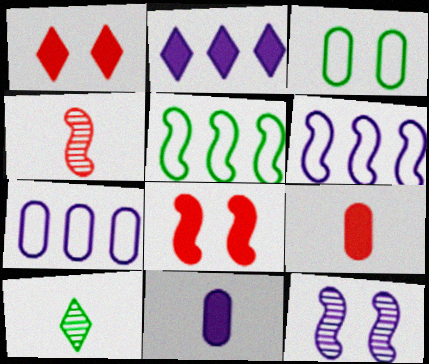[[1, 3, 12], 
[2, 3, 4], 
[7, 8, 10]]